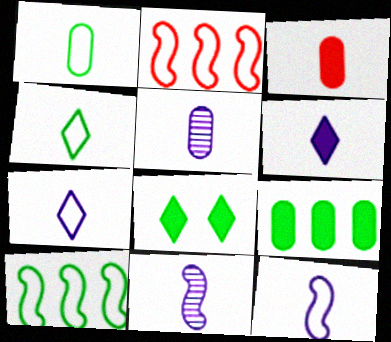[[1, 3, 5], 
[2, 5, 8], 
[3, 4, 11], 
[5, 6, 12]]